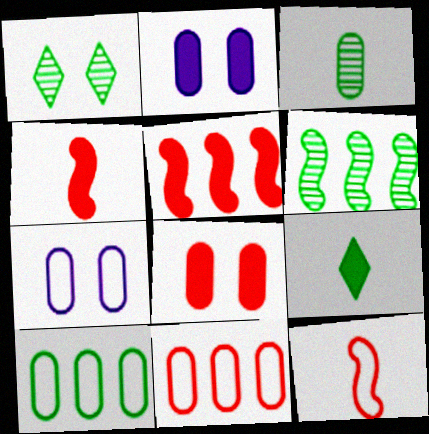[[1, 3, 6], 
[2, 3, 11], 
[2, 5, 9]]